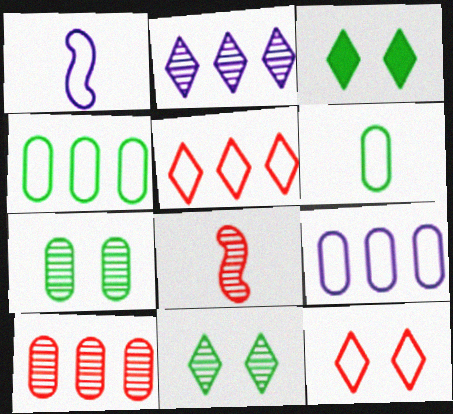[[1, 3, 10], 
[1, 4, 12], 
[2, 7, 8], 
[3, 8, 9]]